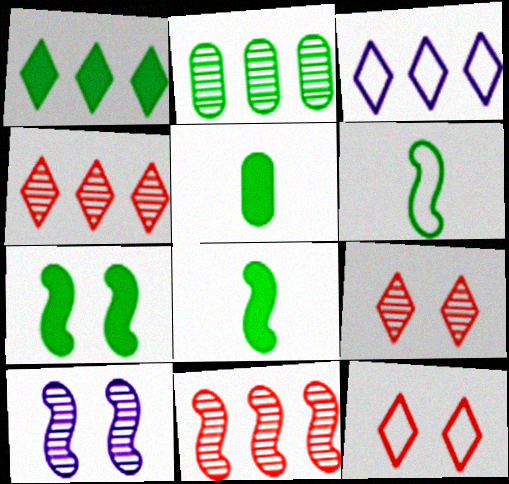[[1, 3, 4], 
[1, 5, 7]]